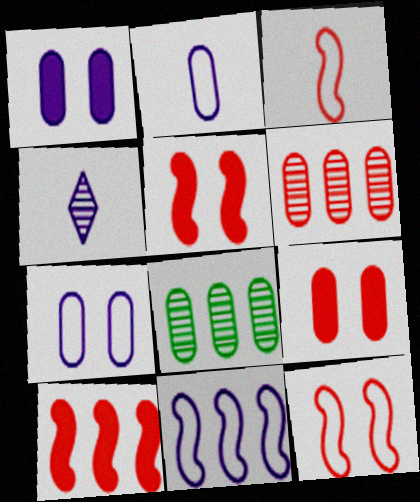[[1, 4, 11], 
[2, 8, 9]]